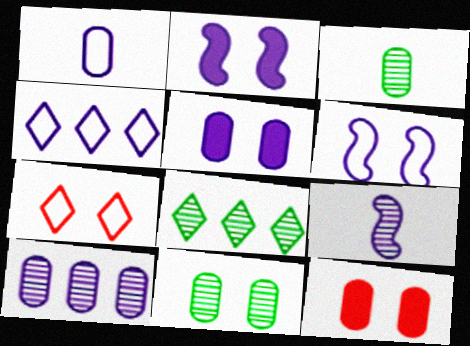[[1, 4, 6], 
[1, 5, 10], 
[2, 7, 11], 
[4, 5, 9]]